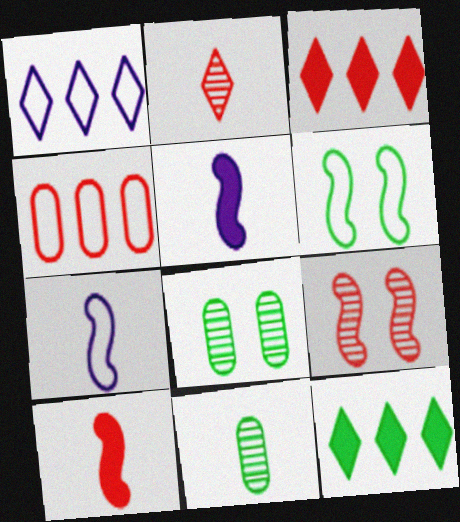[[1, 8, 10], 
[3, 7, 8], 
[6, 11, 12]]